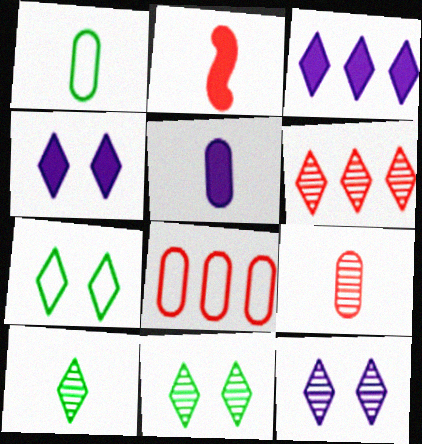[[1, 5, 9], 
[6, 10, 12]]